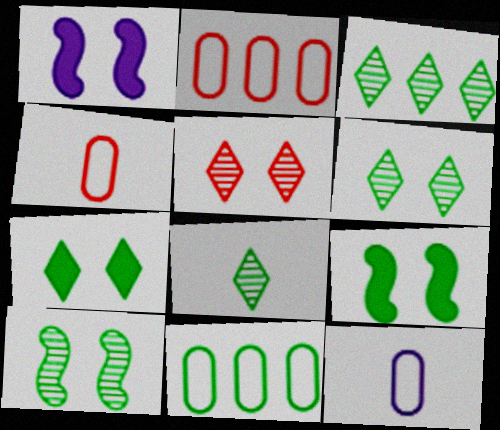[[1, 2, 8], 
[1, 3, 4], 
[3, 6, 8], 
[8, 9, 11]]